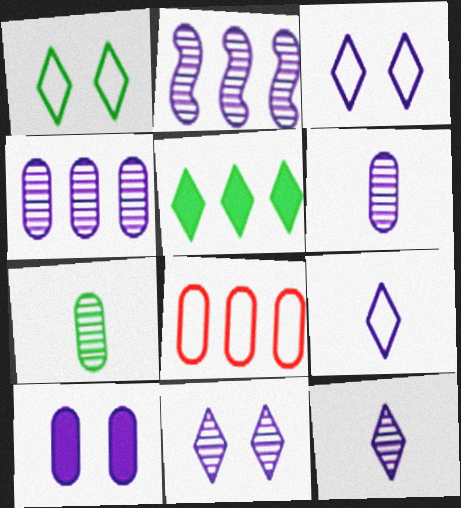[[2, 5, 8], 
[2, 6, 11], 
[2, 9, 10], 
[7, 8, 10]]